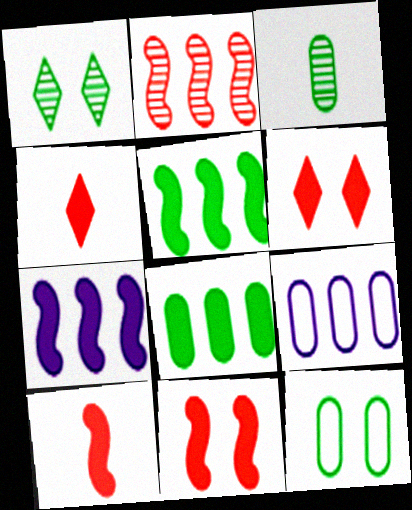[[1, 9, 10], 
[3, 8, 12]]